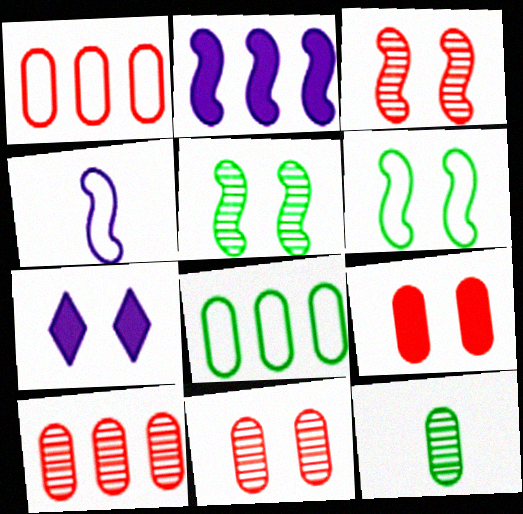[[6, 7, 11]]